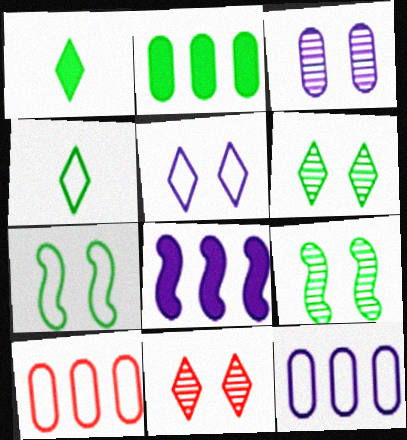[[2, 4, 9], 
[3, 9, 11]]